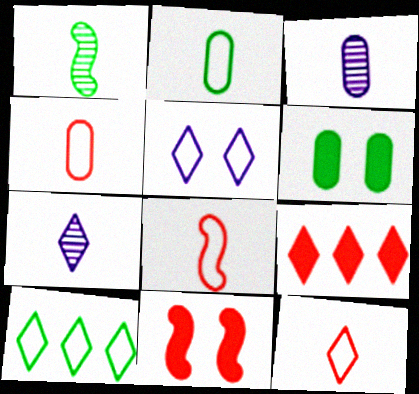[[1, 6, 10], 
[3, 10, 11], 
[4, 8, 12], 
[5, 10, 12]]